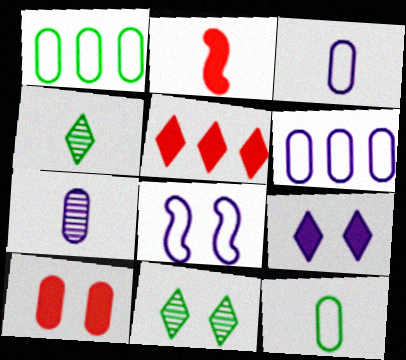[[1, 7, 10], 
[2, 3, 4], 
[2, 5, 10], 
[2, 6, 11], 
[8, 10, 11]]